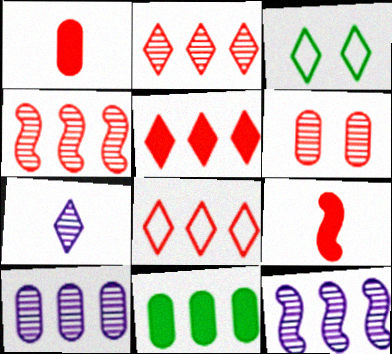[[1, 3, 12], 
[2, 5, 8], 
[3, 5, 7], 
[3, 9, 10], 
[6, 8, 9], 
[8, 11, 12]]